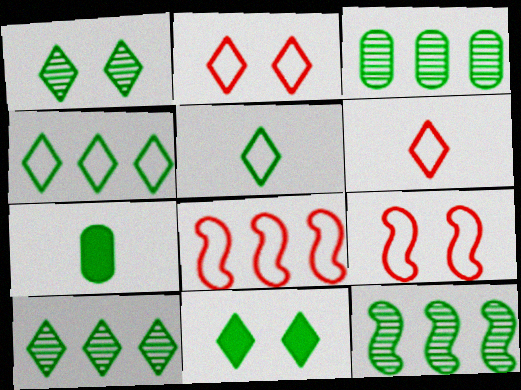[[3, 10, 12], 
[5, 10, 11]]